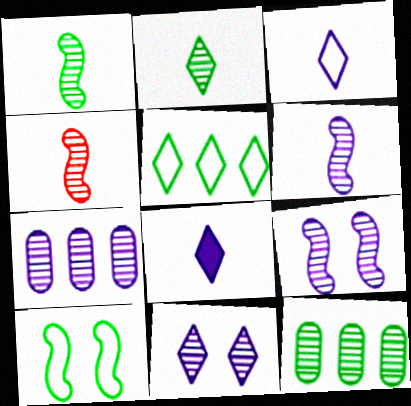[[1, 4, 6], 
[4, 11, 12], 
[6, 7, 11]]